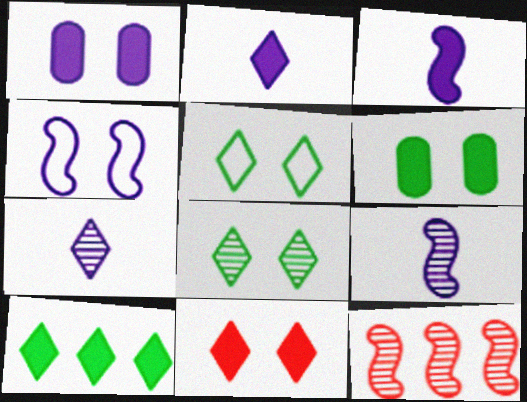[[2, 10, 11]]